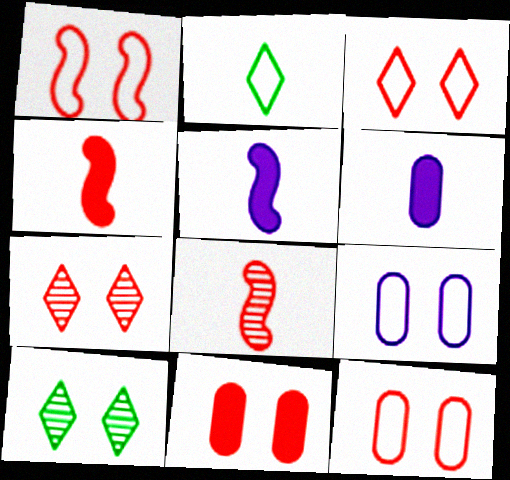[[1, 3, 12], 
[1, 7, 11], 
[2, 6, 8]]